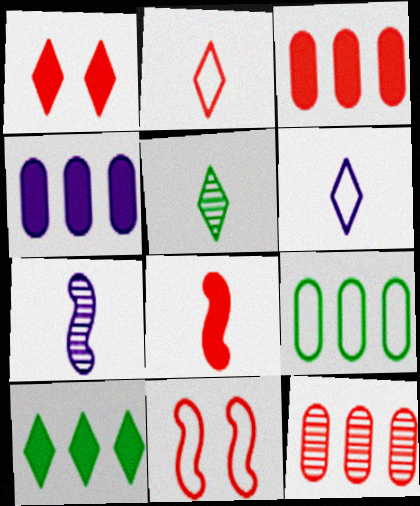[[1, 3, 8], 
[1, 7, 9], 
[4, 5, 11], 
[4, 9, 12], 
[6, 9, 11]]